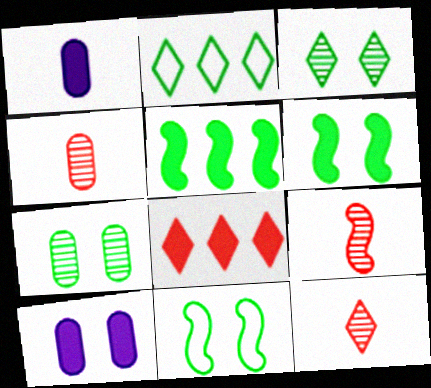[[1, 6, 8], 
[2, 9, 10], 
[4, 9, 12]]